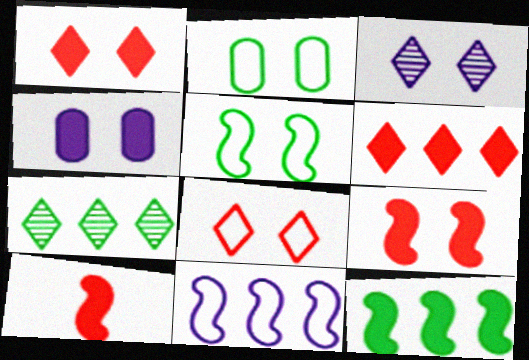[[2, 3, 9]]